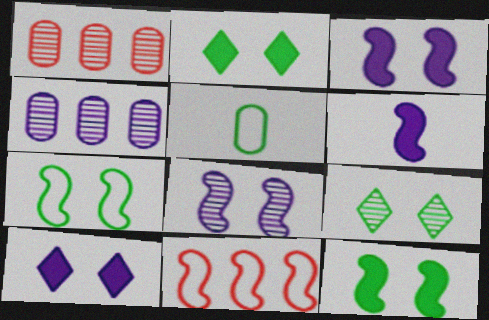[]